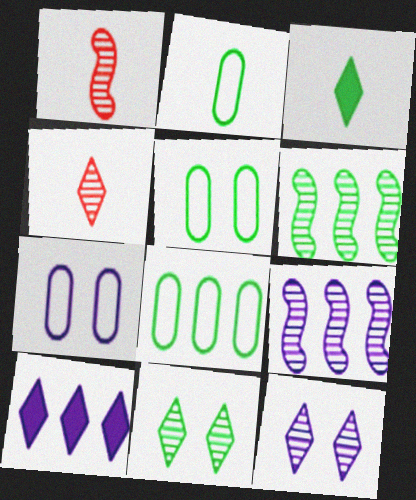[[1, 5, 10], 
[2, 5, 8], 
[3, 5, 6]]